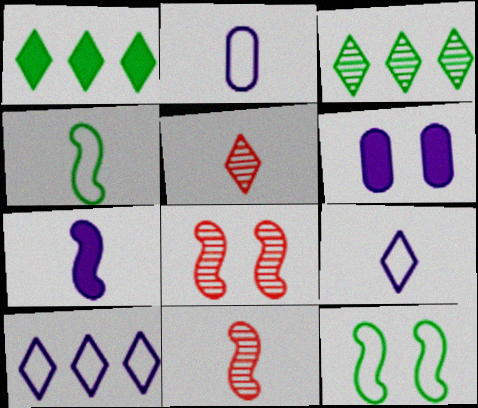[[1, 2, 8], 
[4, 7, 11]]